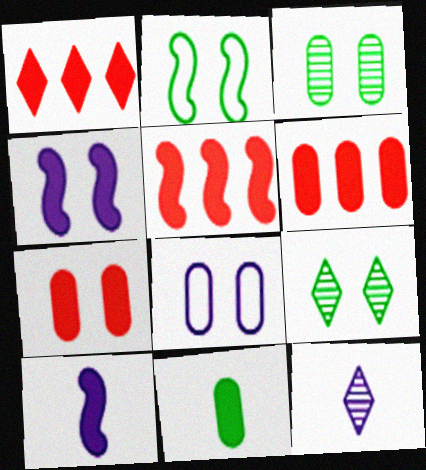[[1, 4, 11], 
[1, 5, 6], 
[2, 6, 12], 
[3, 7, 8]]